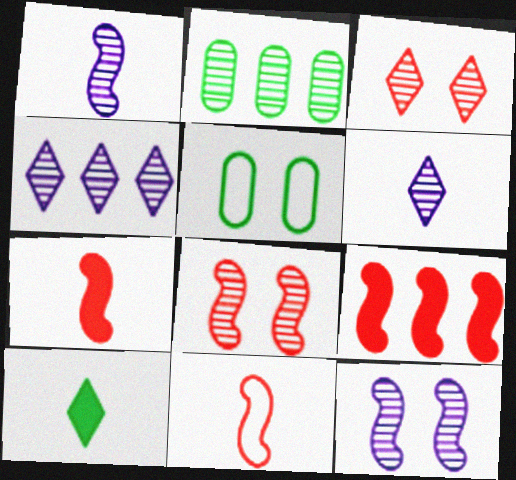[[1, 2, 3], 
[2, 6, 8], 
[4, 5, 7], 
[5, 6, 9], 
[8, 9, 11]]